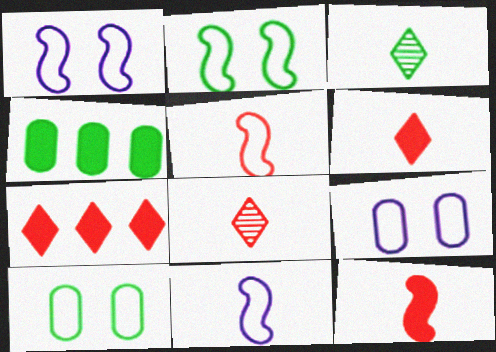[[1, 4, 8], 
[2, 3, 4]]